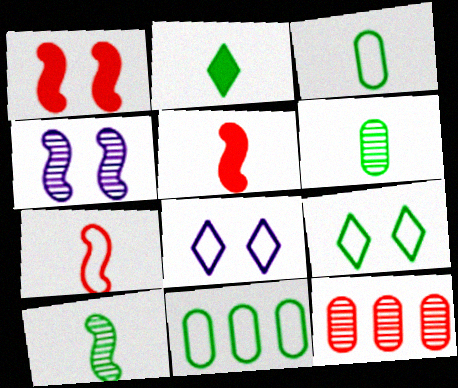[[2, 3, 10], 
[7, 8, 11]]